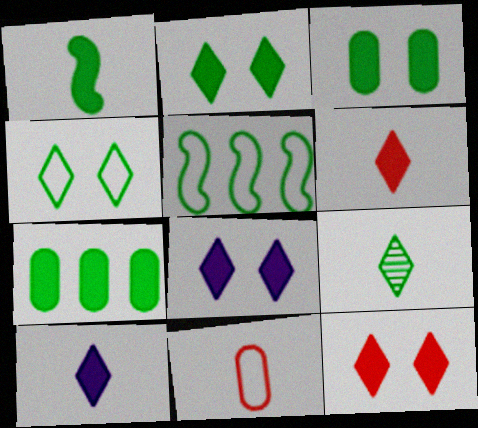[[1, 2, 7], 
[2, 8, 12], 
[3, 5, 9]]